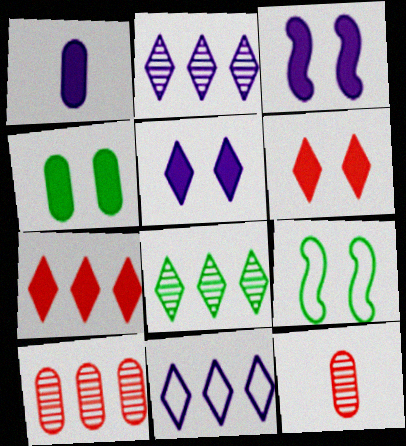[[3, 4, 6], 
[7, 8, 11]]